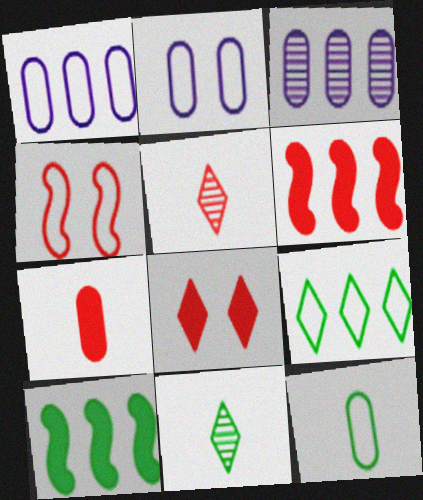[[2, 5, 10], 
[2, 6, 11], 
[3, 6, 9], 
[6, 7, 8]]